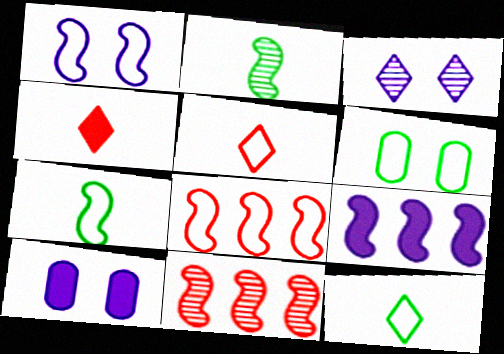[[1, 3, 10], 
[1, 7, 8], 
[10, 11, 12]]